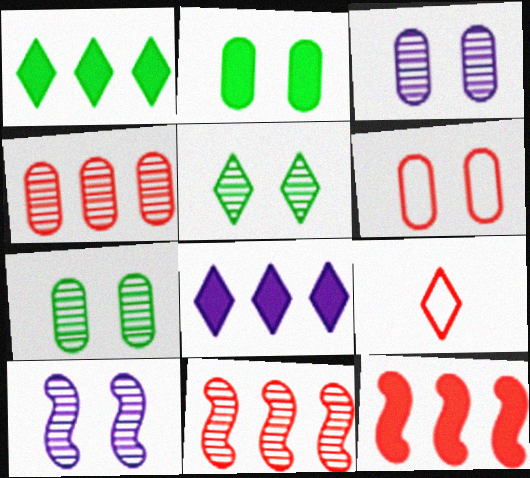[[2, 3, 6], 
[5, 8, 9]]